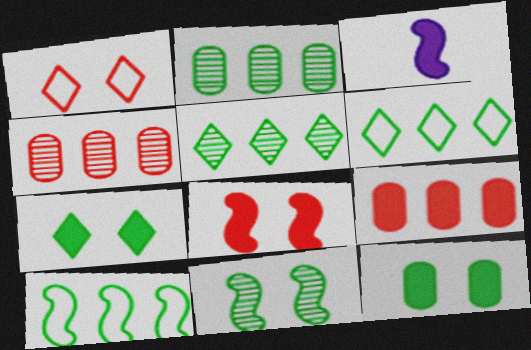[[1, 2, 3], 
[3, 7, 9]]